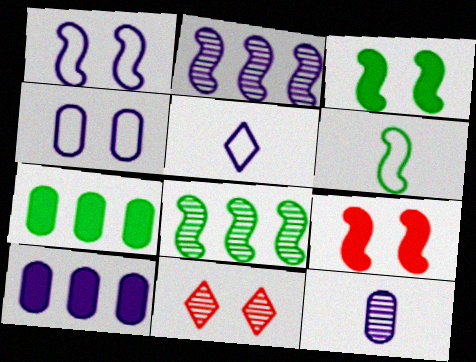[[2, 6, 9], 
[3, 4, 11], 
[3, 6, 8], 
[4, 10, 12], 
[6, 10, 11], 
[8, 11, 12]]